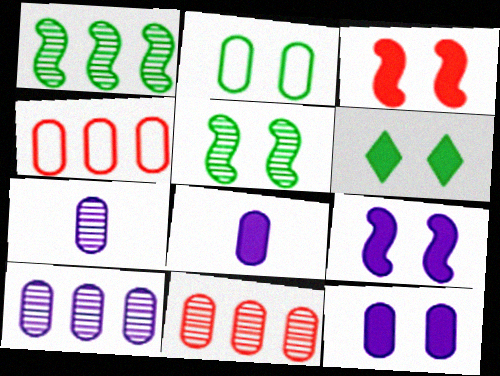[[2, 5, 6], 
[2, 8, 11], 
[3, 6, 12]]